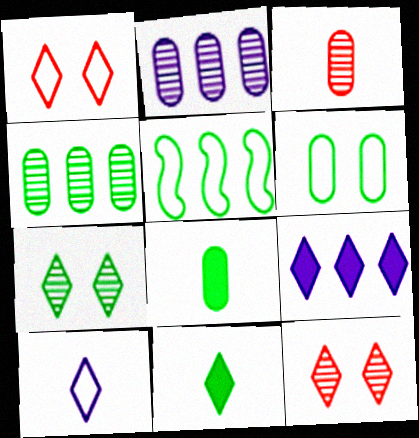[[4, 6, 8], 
[5, 7, 8]]